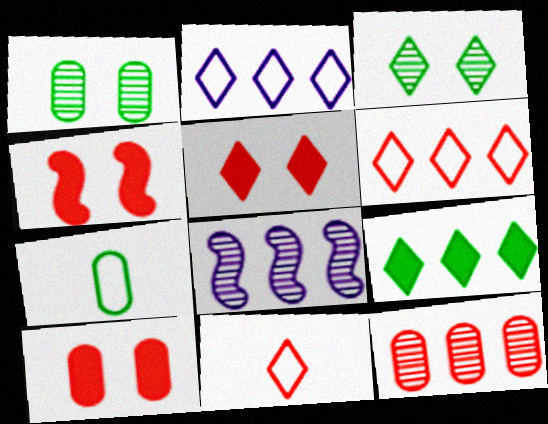[[4, 5, 10], 
[4, 11, 12], 
[5, 7, 8]]